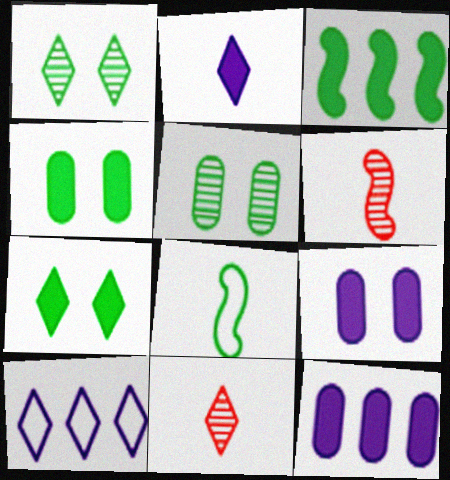[[4, 6, 10], 
[7, 10, 11]]